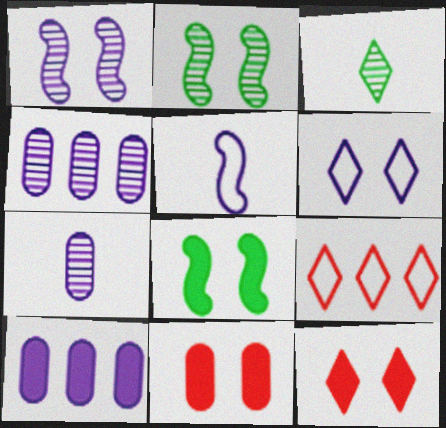[[2, 6, 11], 
[7, 8, 9]]